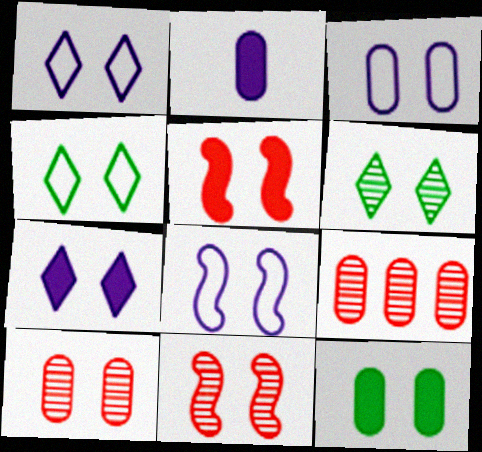[[1, 3, 8], 
[1, 11, 12], 
[3, 5, 6], 
[3, 10, 12], 
[5, 7, 12]]